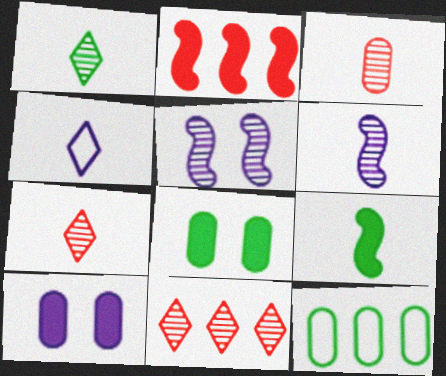[[1, 3, 6], 
[3, 4, 9], 
[3, 10, 12]]